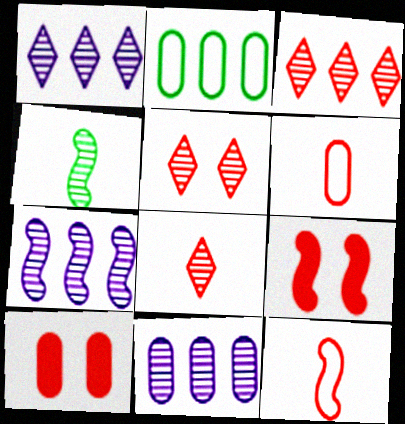[[1, 7, 11], 
[3, 5, 8], 
[3, 6, 9], 
[3, 10, 12], 
[4, 5, 11]]